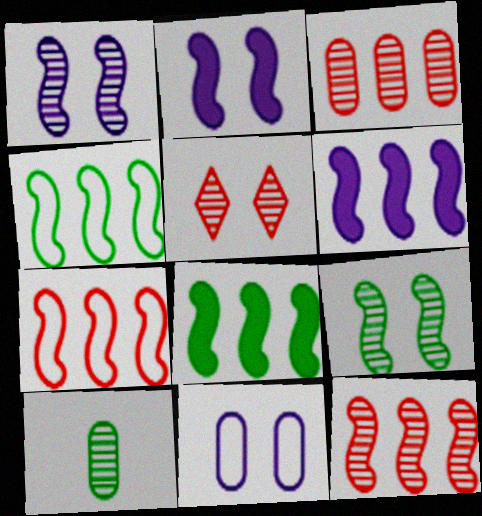[[4, 6, 12]]